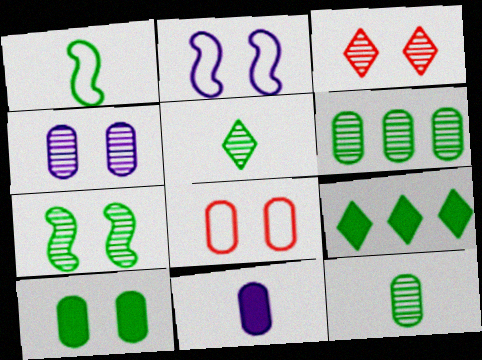[[2, 3, 10], 
[3, 4, 7], 
[4, 8, 10], 
[5, 6, 7], 
[6, 8, 11]]